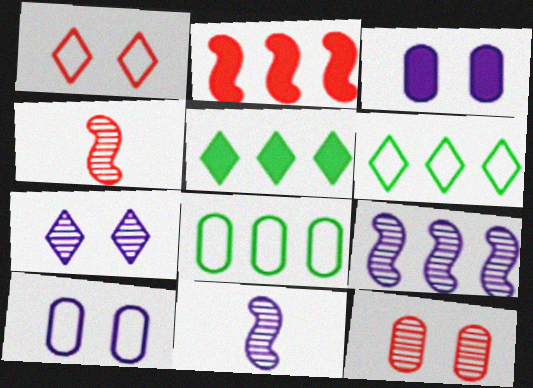[[3, 4, 6], 
[4, 5, 10]]